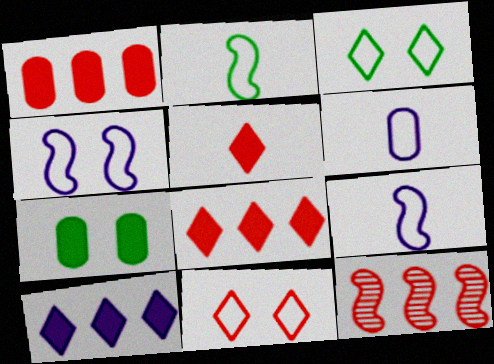[]